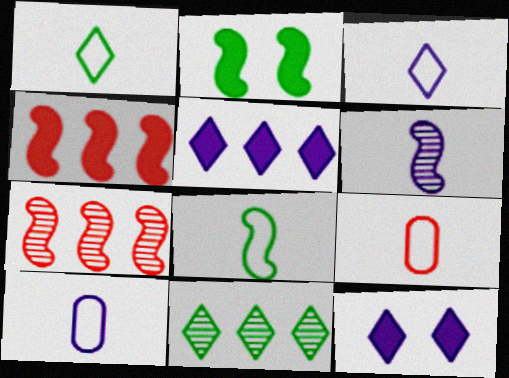[[3, 8, 9]]